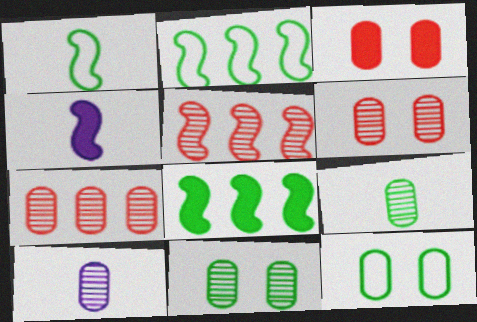[[7, 10, 11]]